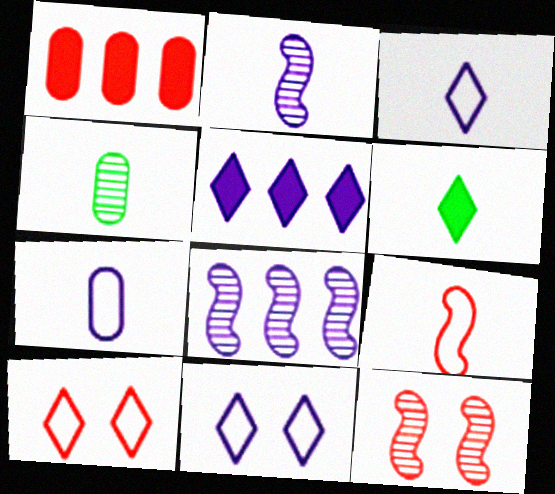[]